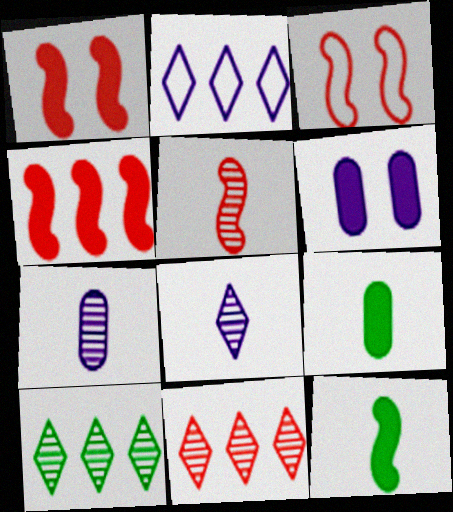[[3, 4, 5]]